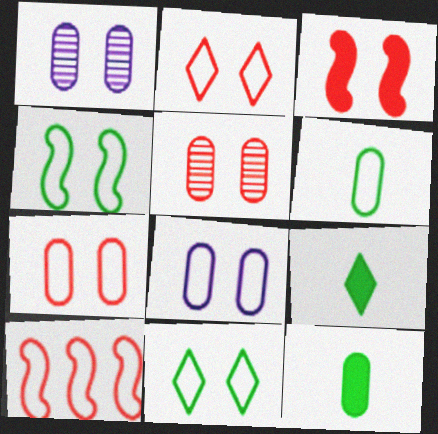[[1, 3, 11], 
[1, 9, 10], 
[2, 3, 5], 
[2, 4, 8]]